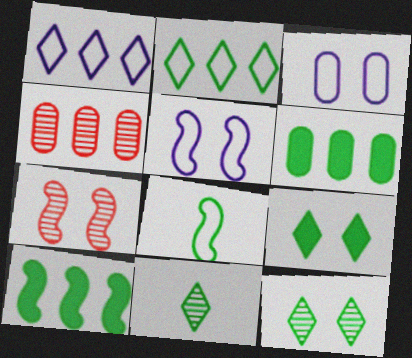[[1, 4, 10], 
[2, 9, 11], 
[3, 7, 9], 
[6, 8, 12]]